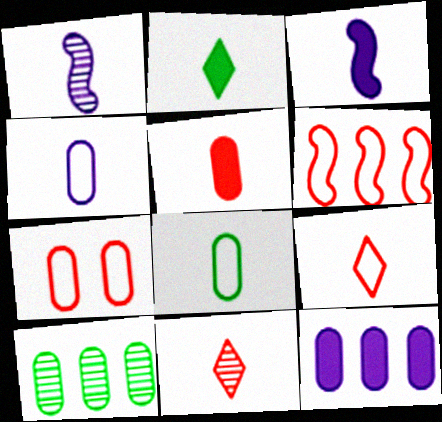[[2, 3, 5], 
[3, 8, 11], 
[6, 7, 9]]